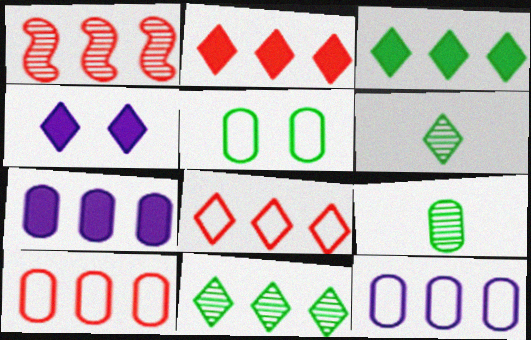[[1, 2, 10], 
[1, 3, 12], 
[4, 6, 8]]